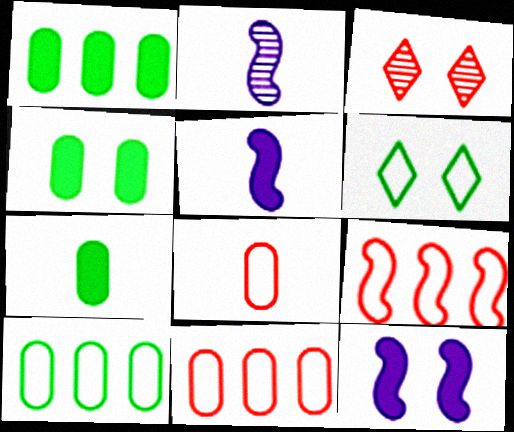[[1, 4, 7], 
[3, 5, 10]]